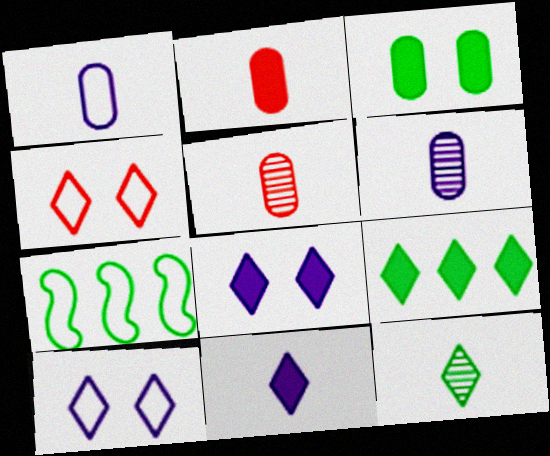[[1, 4, 7], 
[3, 7, 12], 
[5, 7, 8]]